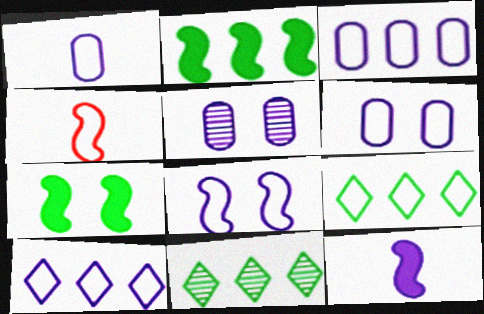[[1, 3, 6], 
[1, 8, 10], 
[4, 6, 9], 
[5, 10, 12]]